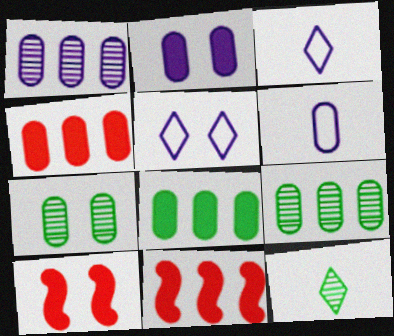[[1, 2, 6], 
[3, 7, 11], 
[3, 9, 10], 
[4, 6, 7], 
[5, 7, 10]]